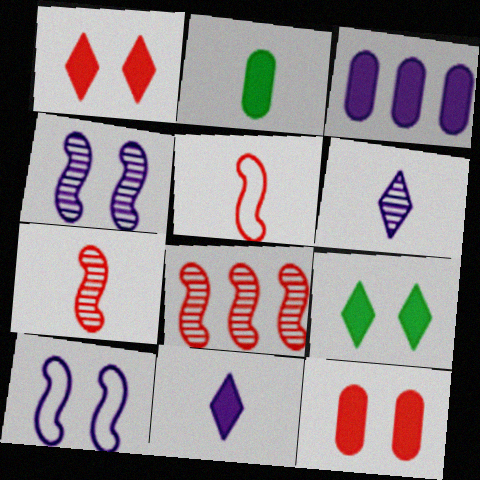[[2, 3, 12], 
[2, 5, 6], 
[3, 6, 10]]